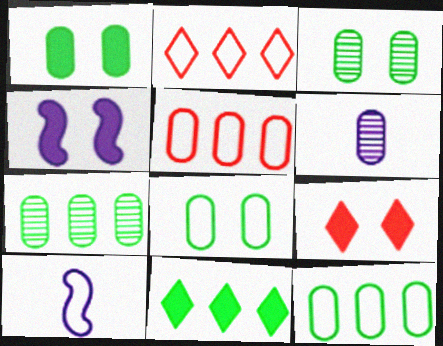[[1, 3, 8], 
[1, 4, 9], 
[1, 5, 6], 
[2, 8, 10], 
[7, 9, 10]]